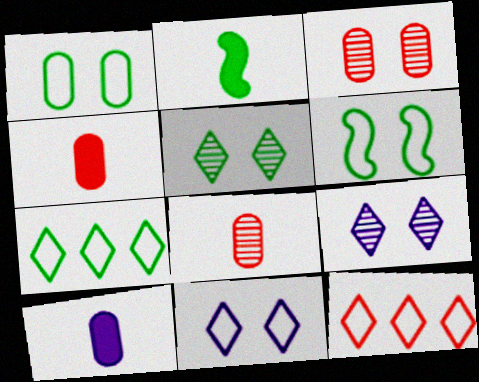[]